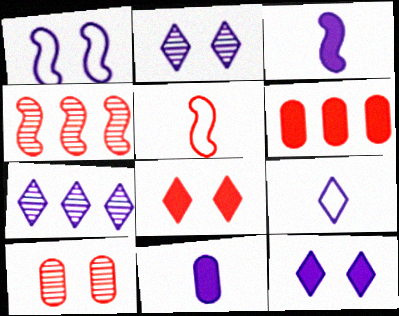[[1, 7, 11], 
[7, 9, 12]]